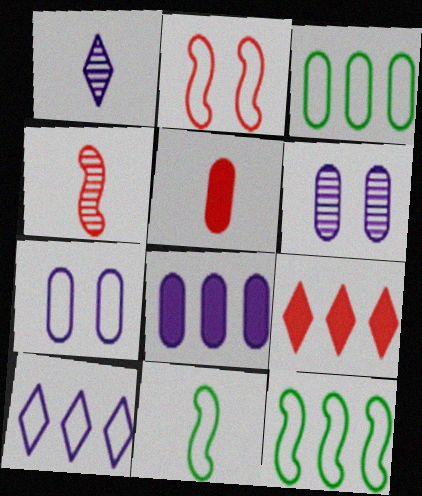[[1, 5, 11], 
[3, 5, 6], 
[6, 9, 11]]